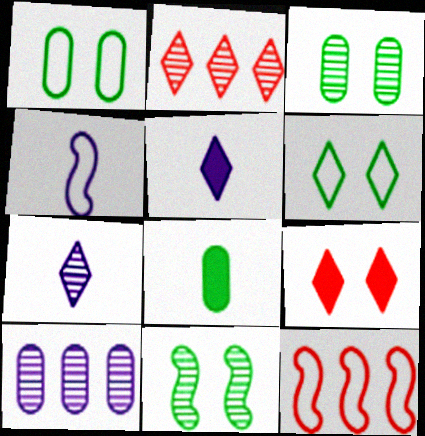[[2, 5, 6], 
[3, 5, 12]]